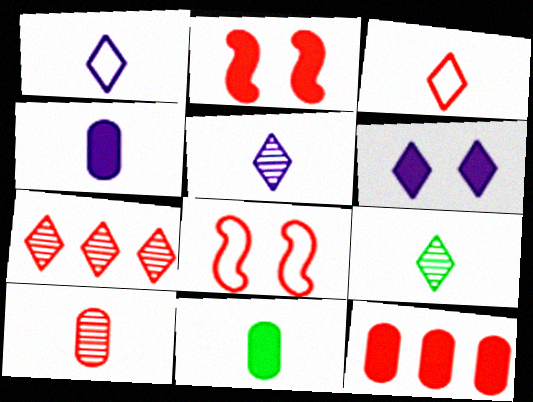[]